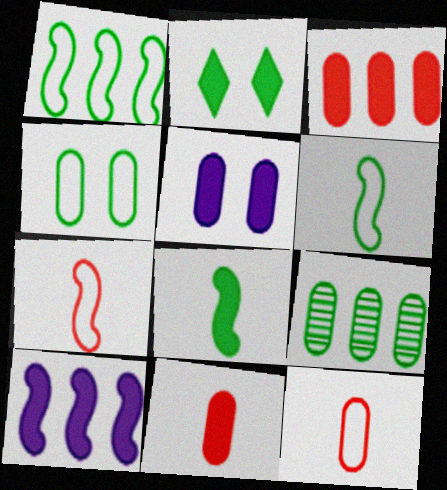[[2, 6, 9], 
[2, 10, 11], 
[5, 9, 12]]